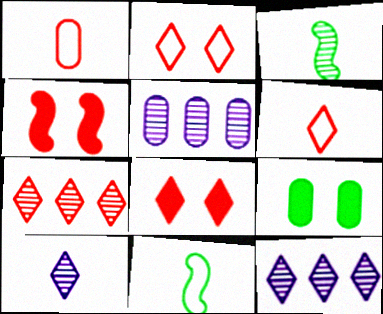[[1, 4, 7], 
[1, 5, 9], 
[5, 8, 11], 
[6, 7, 8]]